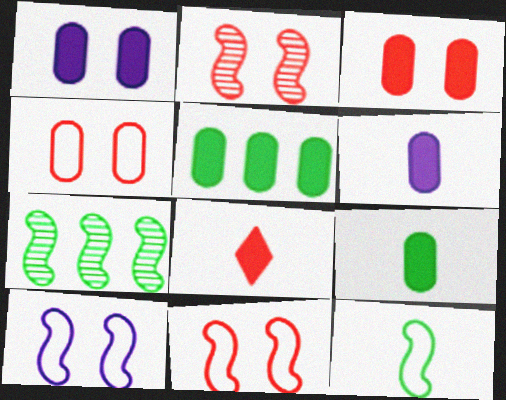[[3, 5, 6]]